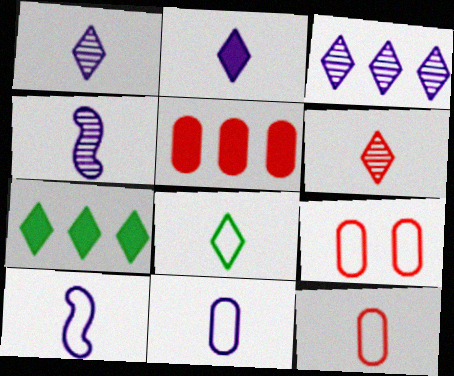[[2, 4, 11], 
[2, 6, 8], 
[4, 7, 9], 
[8, 10, 12]]